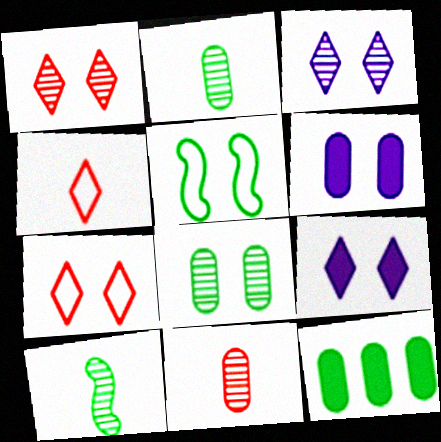[[1, 5, 6]]